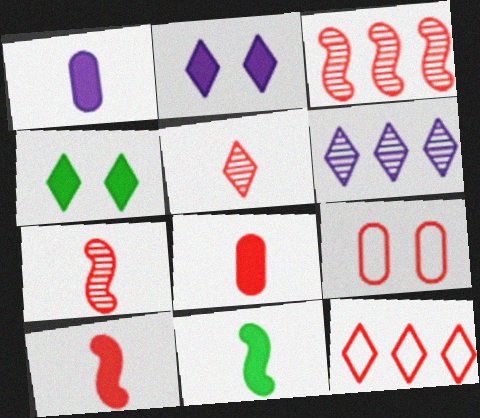[[6, 9, 11]]